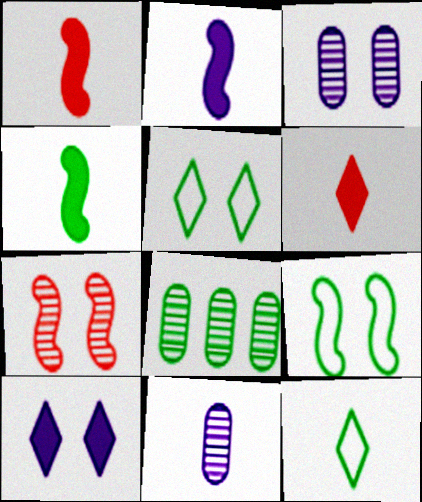[[1, 2, 4], 
[1, 11, 12], 
[4, 5, 8]]